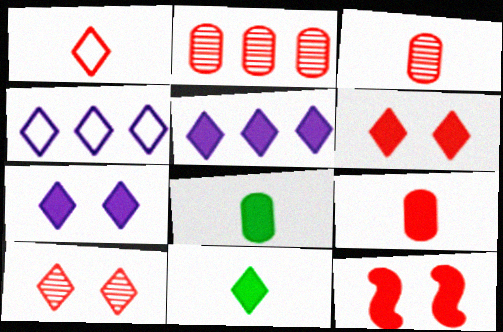[[1, 2, 12], 
[4, 10, 11], 
[5, 6, 11], 
[5, 8, 12]]